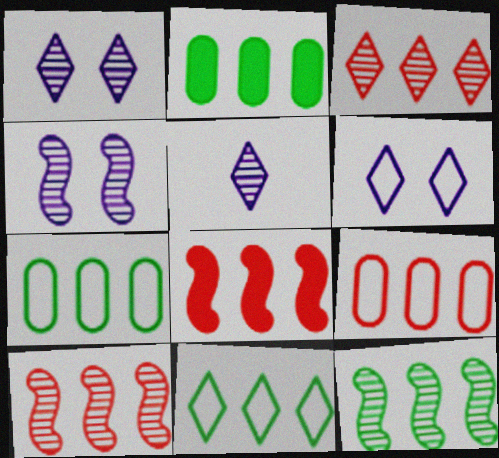[[2, 11, 12], 
[3, 8, 9]]